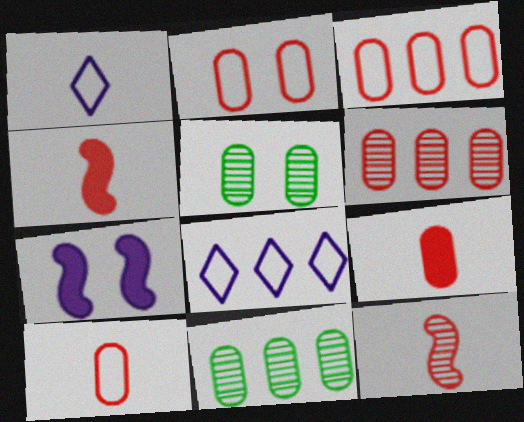[[2, 3, 10], 
[2, 6, 9], 
[4, 5, 8]]